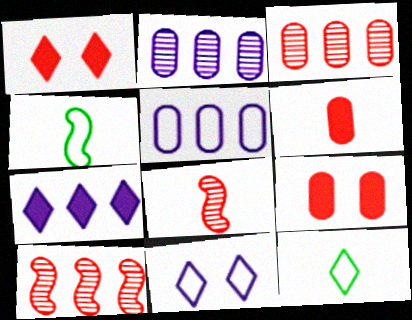[[1, 2, 4]]